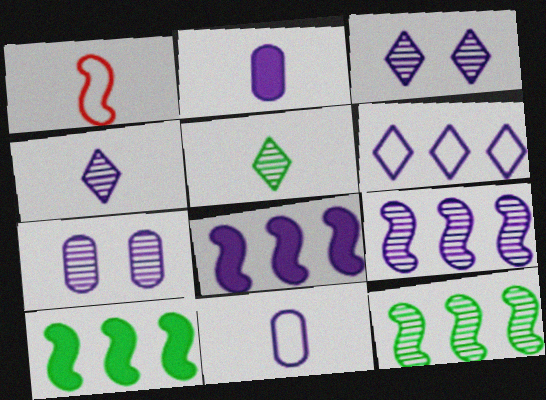[[1, 2, 5], 
[3, 8, 11], 
[4, 7, 9]]